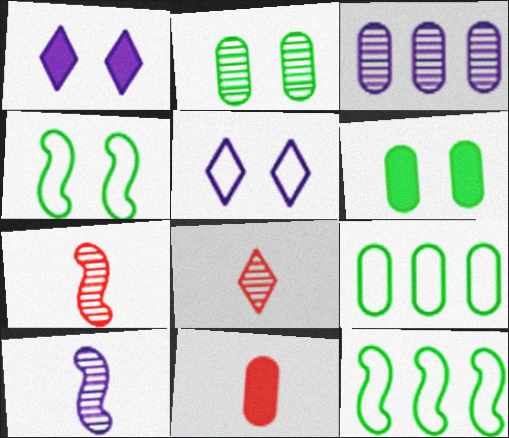[[1, 7, 9]]